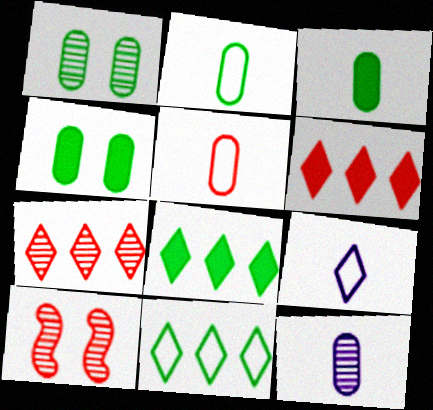[[3, 5, 12], 
[5, 6, 10]]